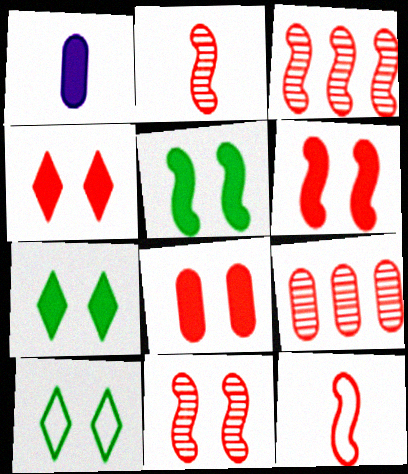[[1, 3, 10], 
[2, 3, 11], 
[3, 6, 12], 
[4, 6, 8], 
[4, 9, 12]]